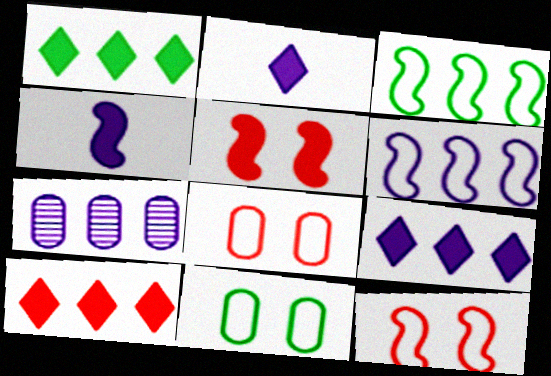[[1, 9, 10], 
[3, 7, 10], 
[6, 7, 9]]